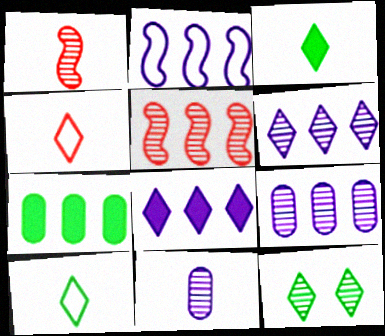[[1, 9, 12], 
[2, 8, 9], 
[4, 8, 12], 
[5, 11, 12]]